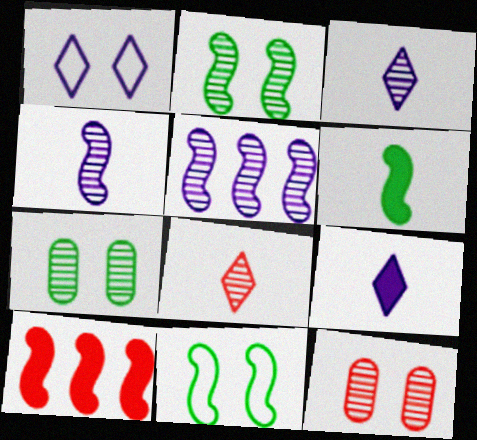[[4, 10, 11], 
[5, 7, 8]]